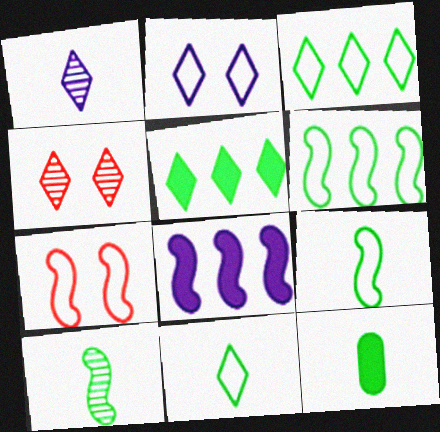[[7, 8, 10], 
[10, 11, 12]]